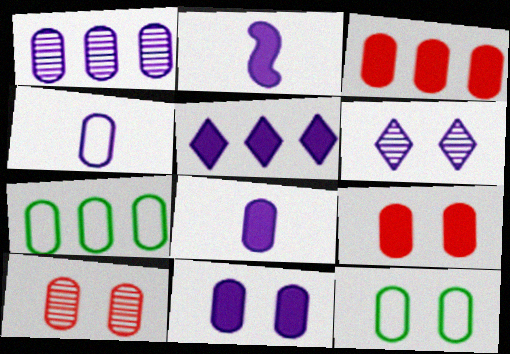[[1, 3, 7], 
[1, 4, 11], 
[2, 5, 11], 
[7, 8, 10], 
[10, 11, 12]]